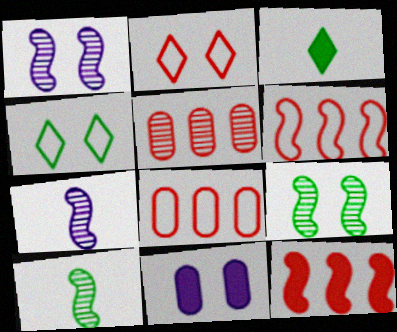[[1, 3, 8], 
[2, 9, 11], 
[3, 11, 12]]